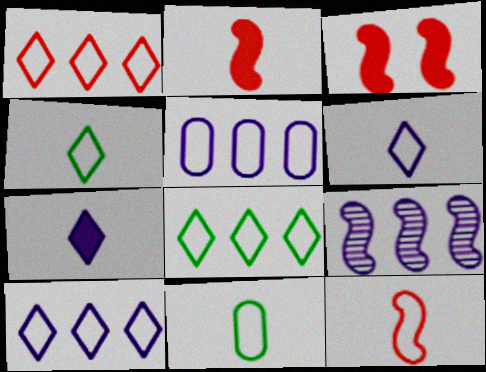[[1, 8, 10], 
[6, 11, 12]]